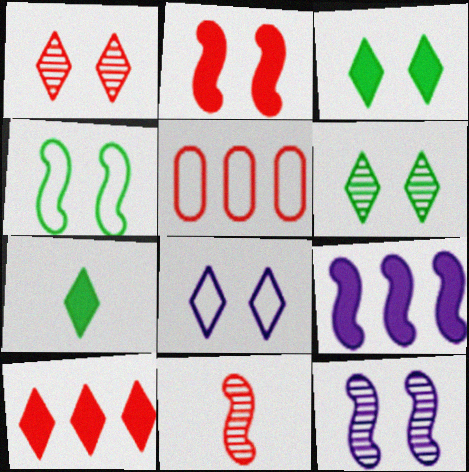[[1, 3, 8], 
[2, 4, 12], 
[4, 9, 11], 
[5, 7, 12]]